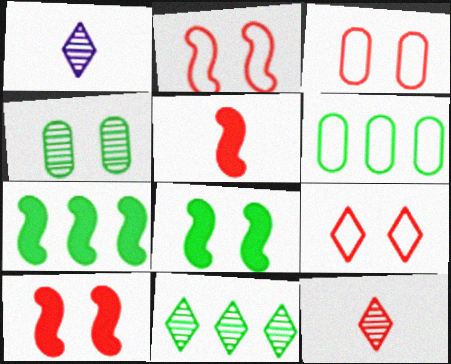[[1, 3, 7], 
[1, 6, 10], 
[2, 3, 9], 
[6, 7, 11]]